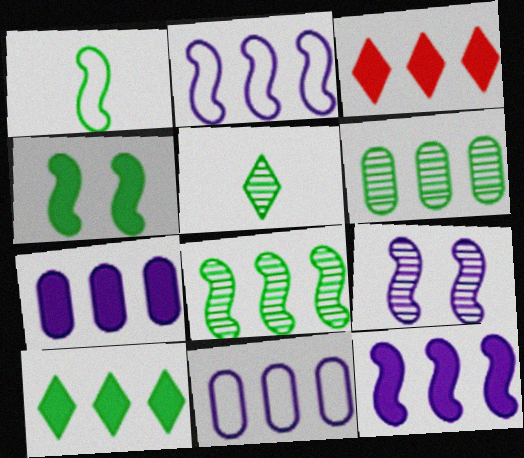[[1, 4, 8], 
[2, 3, 6], 
[3, 8, 11]]